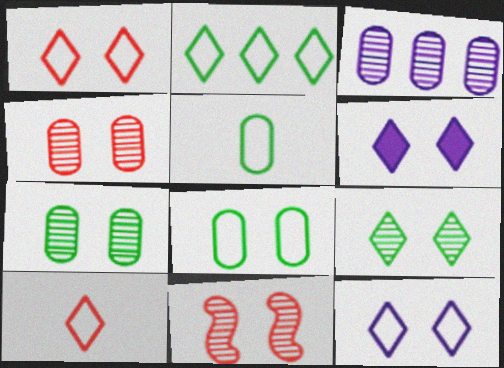[[1, 6, 9], 
[2, 10, 12], 
[6, 8, 11]]